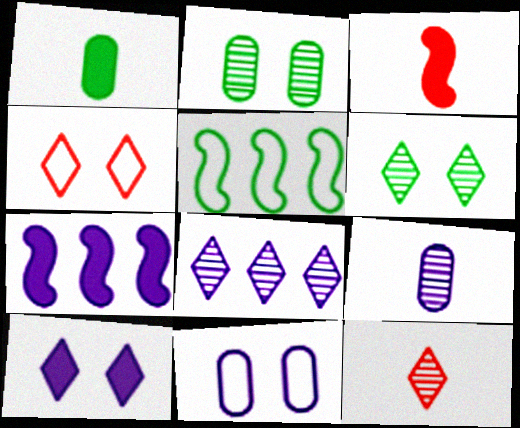[[1, 5, 6], 
[4, 6, 10], 
[6, 8, 12]]